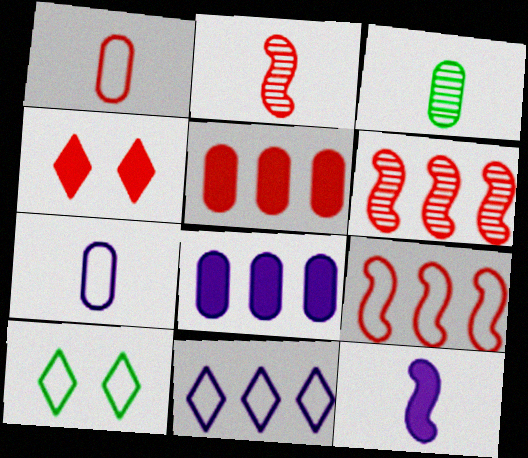[[1, 4, 6], 
[2, 8, 10], 
[7, 9, 10]]